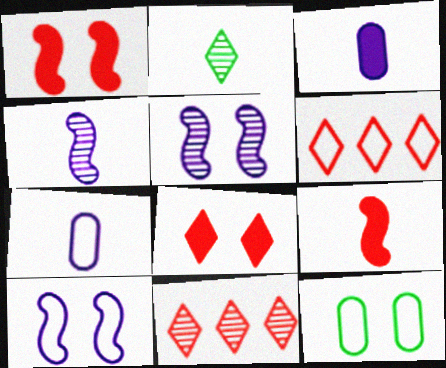[[2, 7, 9], 
[5, 8, 12]]